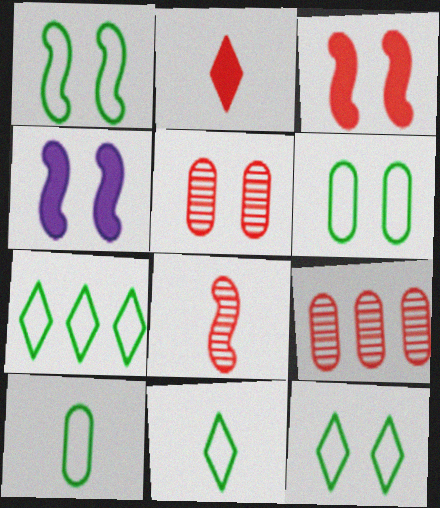[[1, 6, 12], 
[1, 7, 10], 
[4, 5, 12], 
[4, 9, 11], 
[7, 11, 12]]